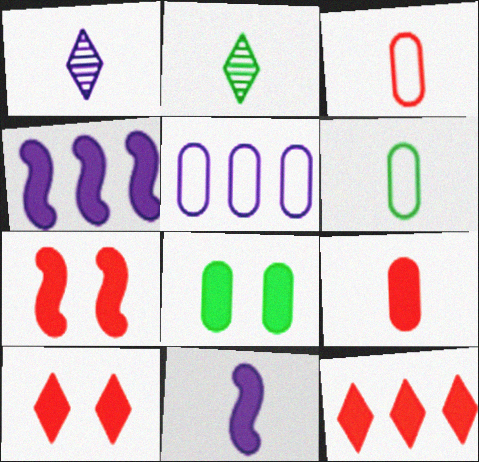[[2, 3, 11], 
[2, 5, 7], 
[7, 9, 12], 
[8, 11, 12]]